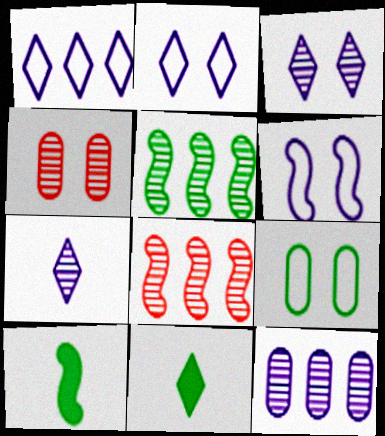[[1, 4, 10], 
[4, 5, 7], 
[5, 9, 11], 
[6, 8, 10]]